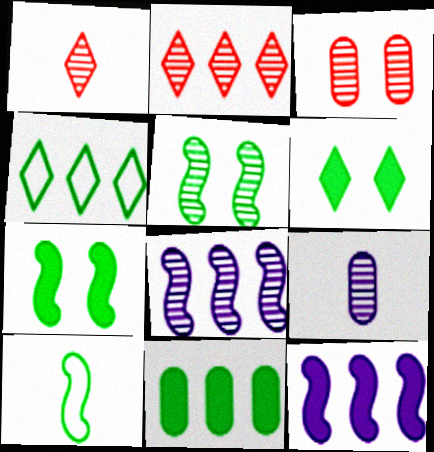[[2, 5, 9]]